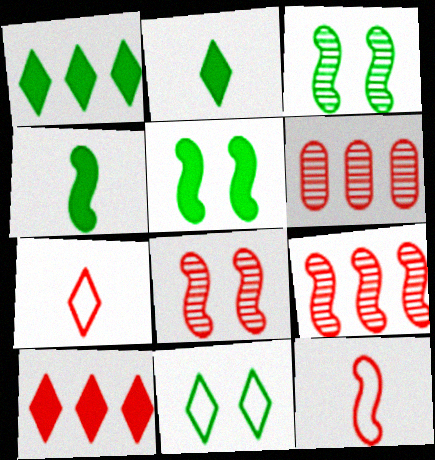[]